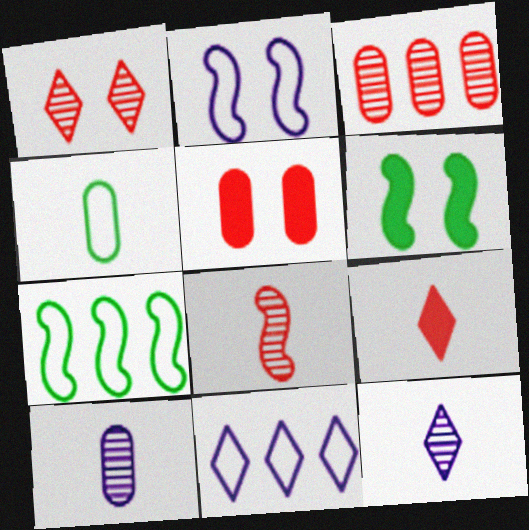[[1, 3, 8], 
[5, 7, 12]]